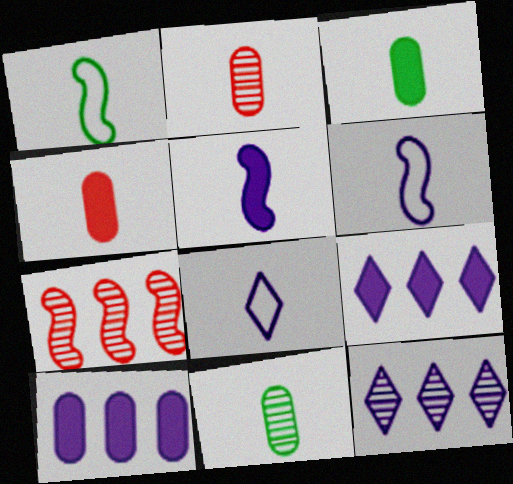[]